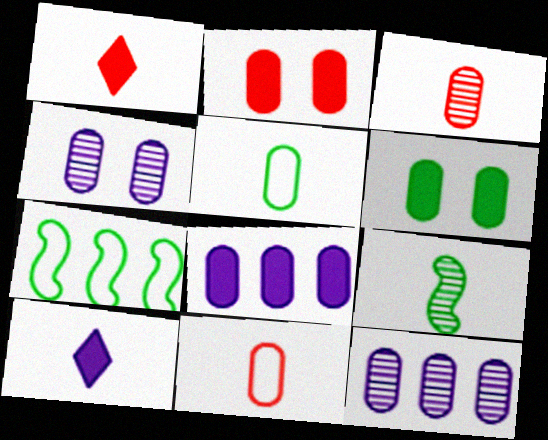[[1, 4, 7], 
[2, 5, 12], 
[6, 11, 12], 
[9, 10, 11]]